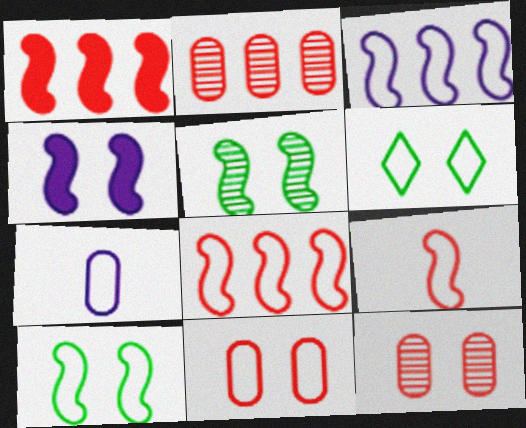[[3, 9, 10], 
[4, 6, 12], 
[6, 7, 8]]